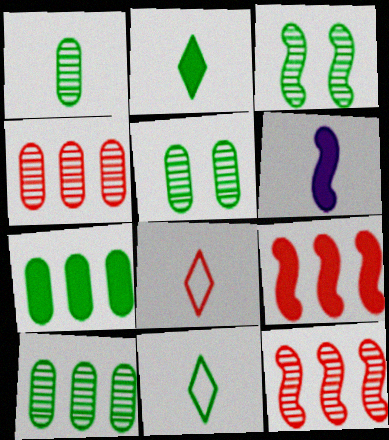[[1, 5, 10], 
[1, 6, 8], 
[3, 7, 11]]